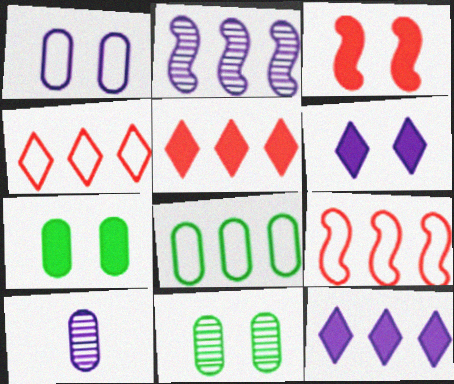[[2, 5, 8], 
[3, 6, 7]]